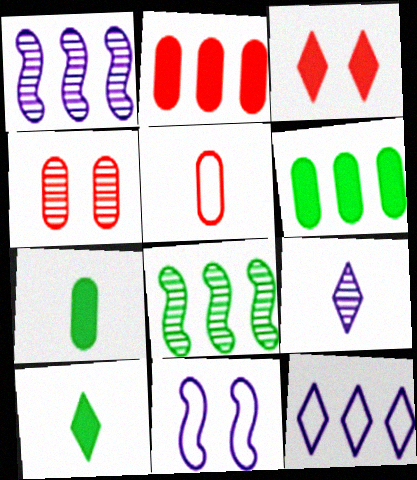[[2, 4, 5], 
[2, 8, 12], 
[4, 8, 9]]